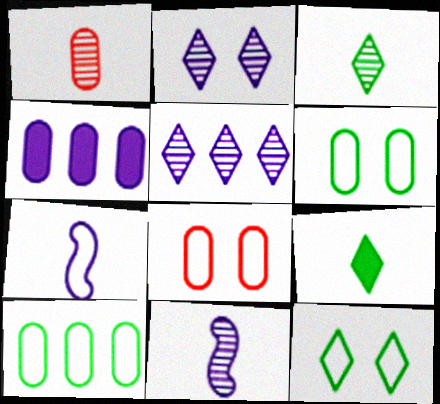[[1, 3, 11], 
[1, 4, 6], 
[1, 7, 9], 
[2, 4, 7]]